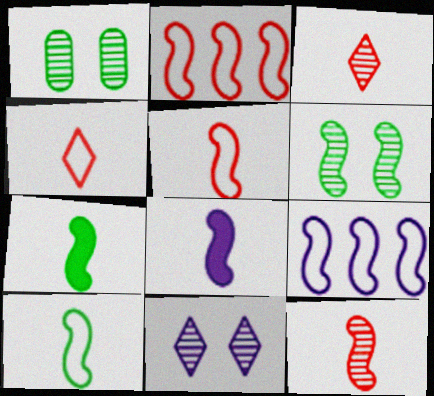[[2, 6, 8], 
[8, 10, 12]]